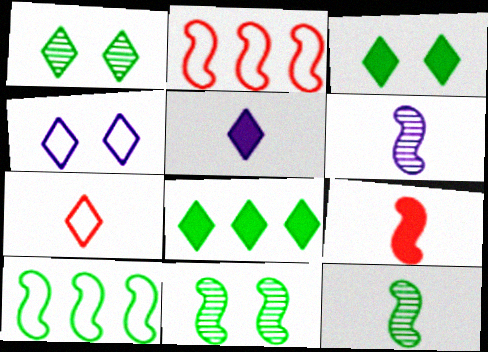[]